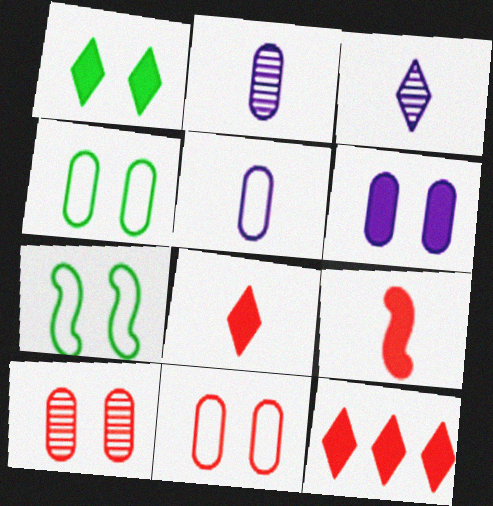[[2, 7, 12], 
[4, 6, 10]]